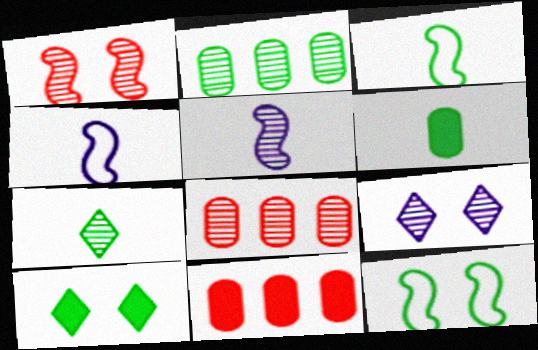[[2, 3, 10], 
[3, 6, 7], 
[3, 9, 11], 
[4, 8, 10]]